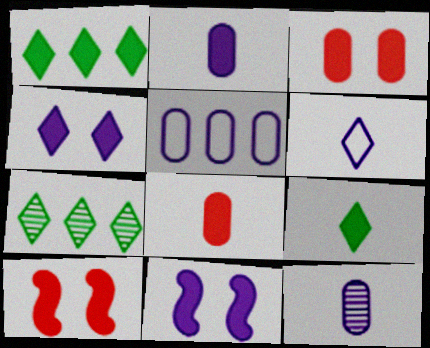[[1, 2, 10], 
[1, 8, 11]]